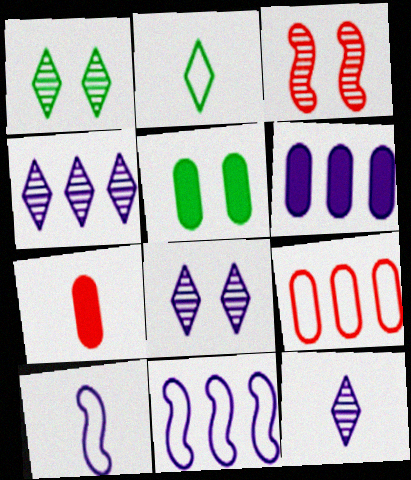[[1, 7, 11], 
[2, 3, 6], 
[4, 6, 11], 
[4, 8, 12], 
[5, 6, 7], 
[6, 8, 10]]